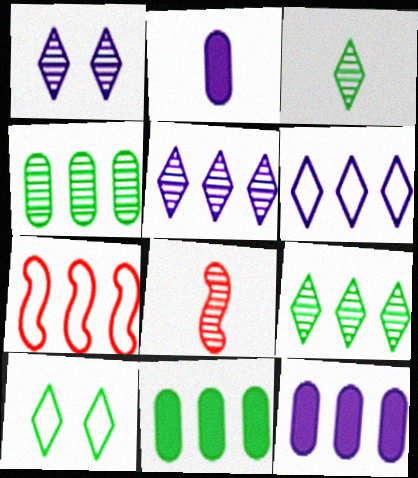[[1, 4, 8], 
[5, 7, 11], 
[7, 9, 12], 
[8, 10, 12]]